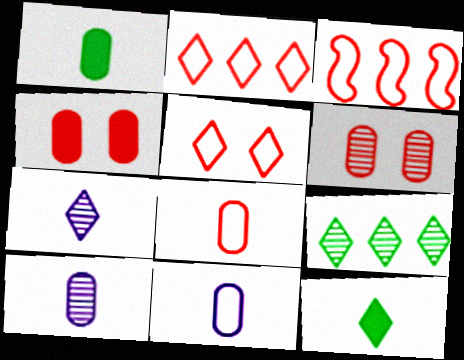[[1, 8, 10], 
[3, 5, 8]]